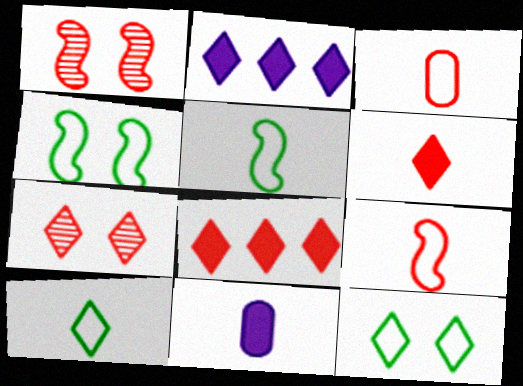[[1, 3, 8], 
[2, 7, 10]]